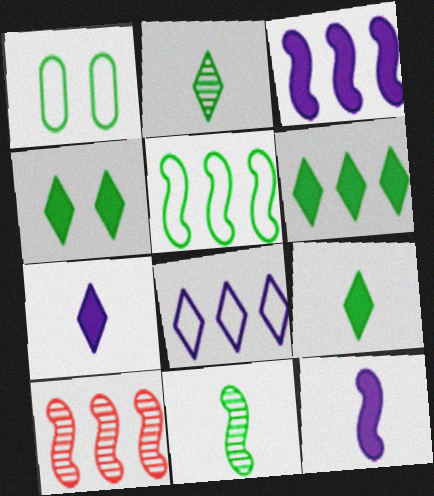[[1, 6, 11], 
[1, 7, 10], 
[3, 5, 10], 
[4, 6, 9]]